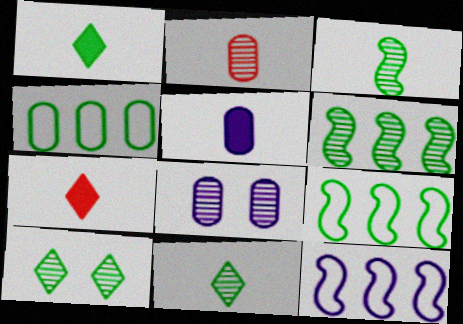[[7, 8, 9]]